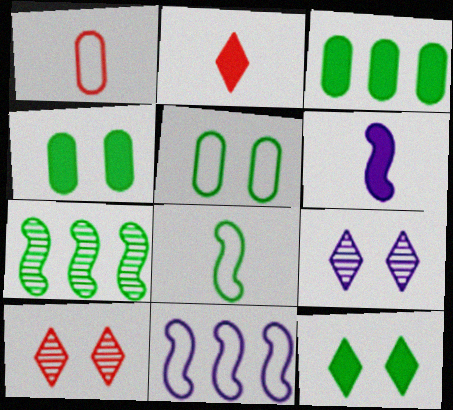[]